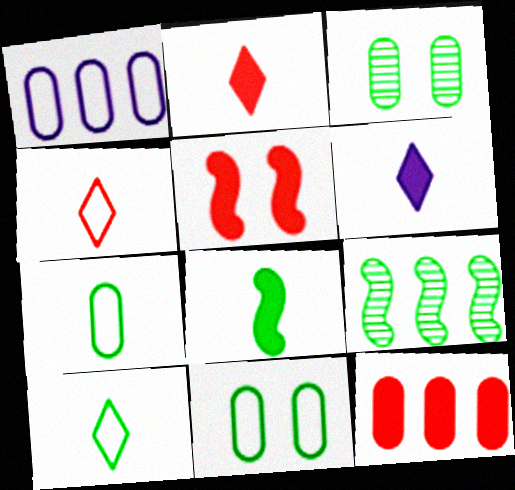[[2, 5, 12]]